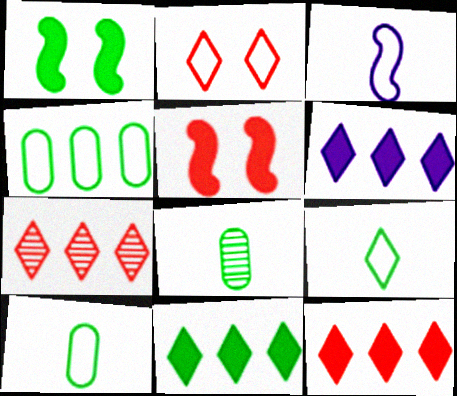[[2, 3, 4], 
[6, 11, 12]]